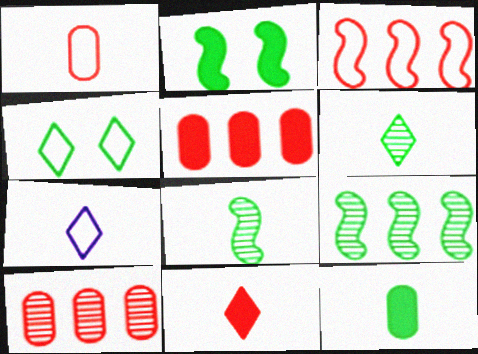[[2, 7, 10], 
[4, 9, 12], 
[6, 7, 11]]